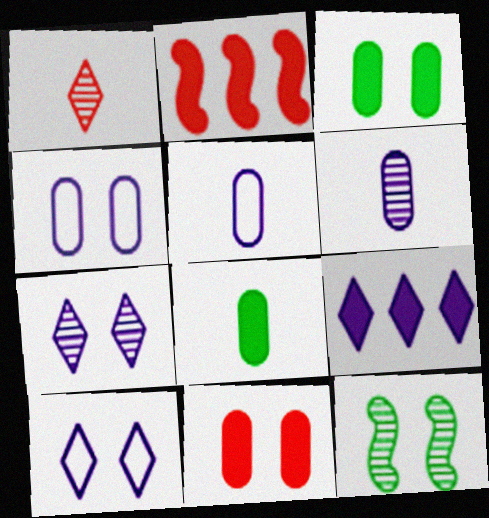[[10, 11, 12]]